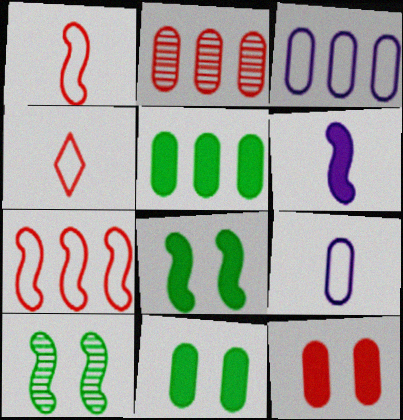[[2, 3, 5], 
[2, 9, 11], 
[6, 7, 10]]